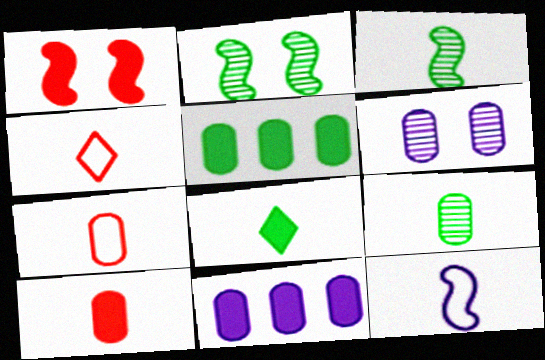[[1, 8, 11], 
[2, 4, 11], 
[5, 6, 7]]